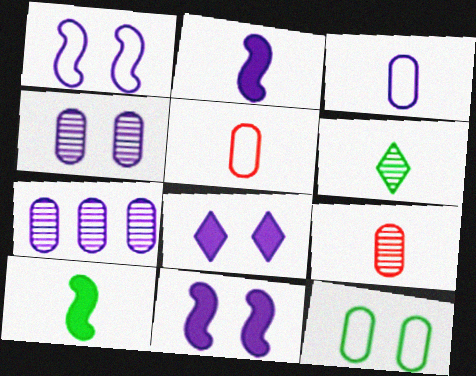[[1, 4, 8], 
[2, 5, 6]]